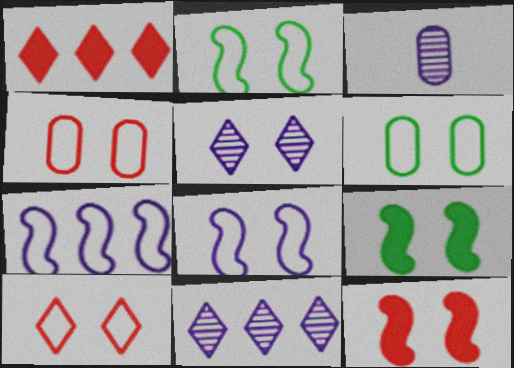[[1, 2, 3], 
[4, 5, 9], 
[5, 6, 12], 
[6, 8, 10]]